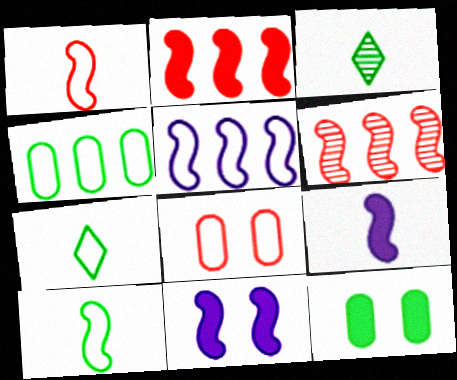[[5, 7, 8], 
[6, 10, 11]]